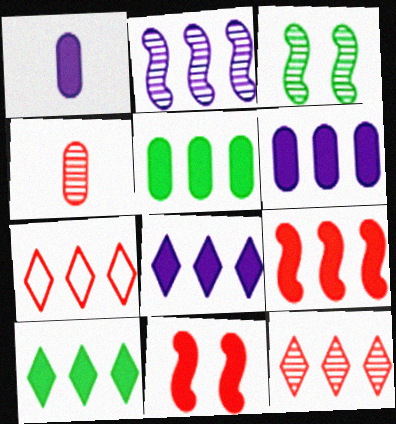[[1, 3, 7], 
[1, 10, 11], 
[2, 5, 7], 
[4, 7, 11], 
[5, 8, 9], 
[6, 9, 10]]